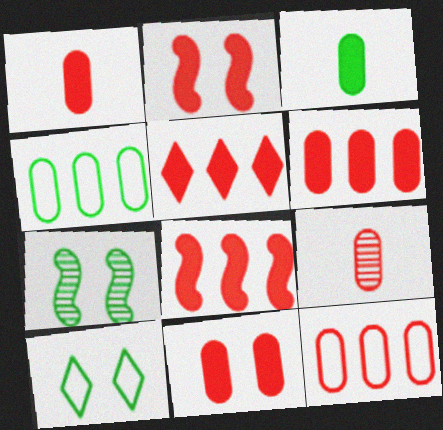[[1, 2, 5], 
[1, 6, 11], 
[5, 6, 8], 
[9, 11, 12]]